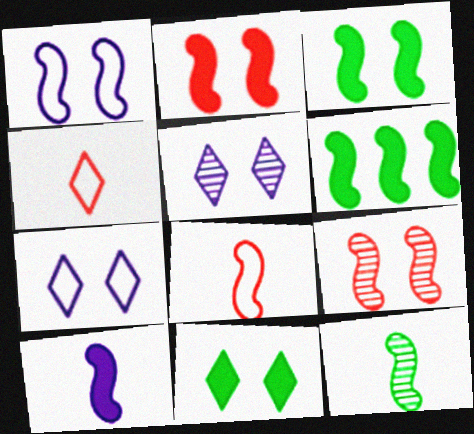[[1, 3, 9], 
[2, 6, 10], 
[8, 10, 12]]